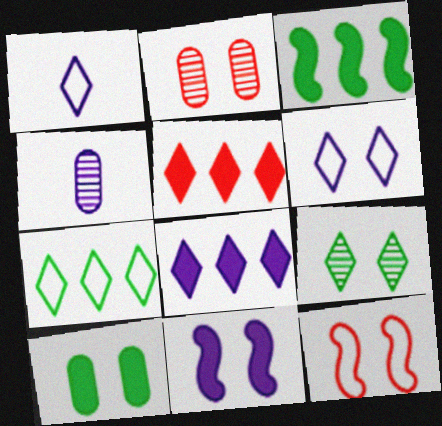[[1, 2, 3], 
[1, 5, 9]]